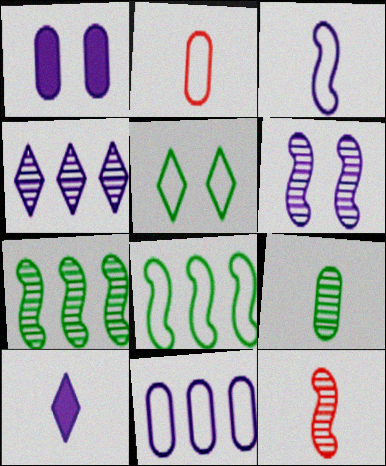[[1, 3, 4], 
[6, 7, 12], 
[6, 10, 11]]